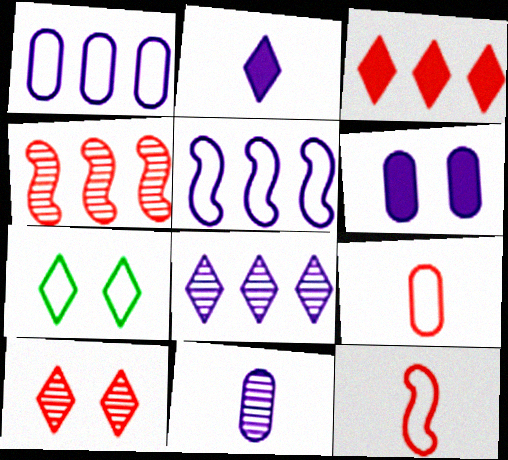[[1, 6, 11], 
[1, 7, 12], 
[5, 7, 9]]